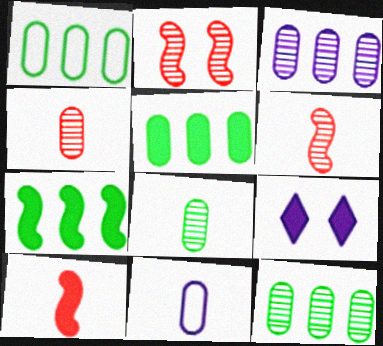[[1, 5, 12], 
[1, 6, 9], 
[5, 9, 10]]